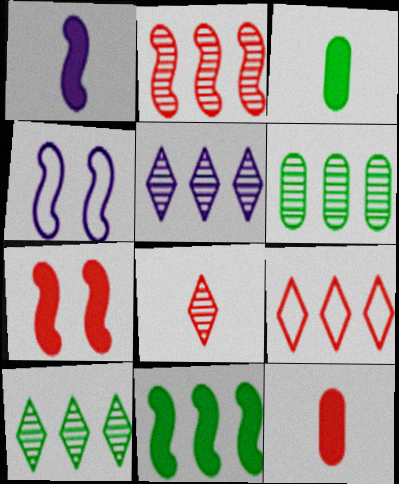[[1, 7, 11], 
[2, 5, 6], 
[4, 10, 12]]